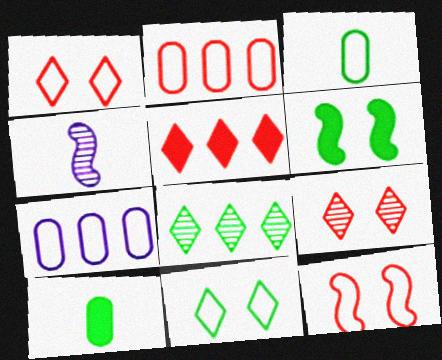[[3, 6, 8]]